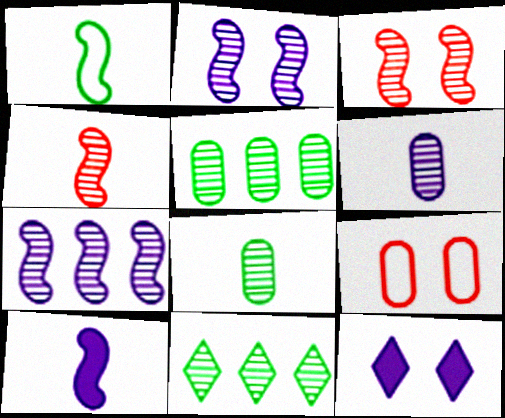[[1, 4, 10], 
[3, 6, 11], 
[9, 10, 11]]